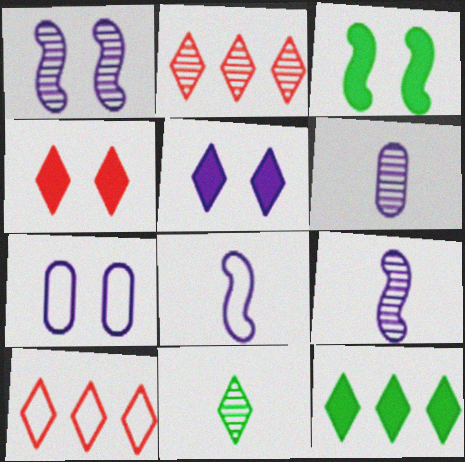[[1, 5, 7], 
[3, 6, 10], 
[5, 10, 11]]